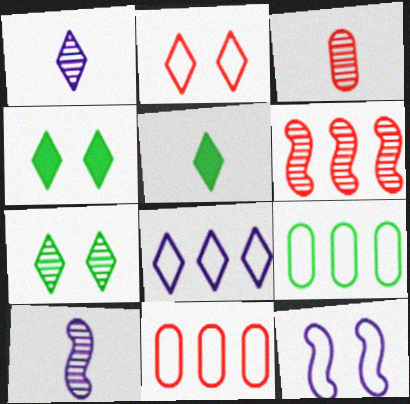[[4, 10, 11]]